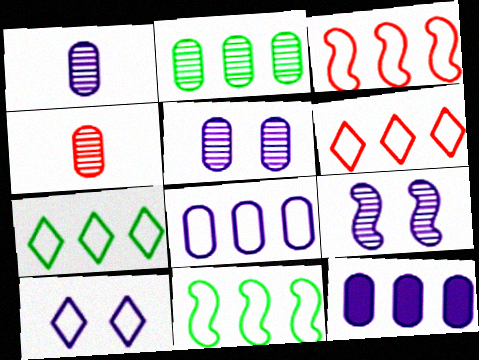[[2, 4, 5], 
[3, 7, 8], 
[6, 8, 11]]